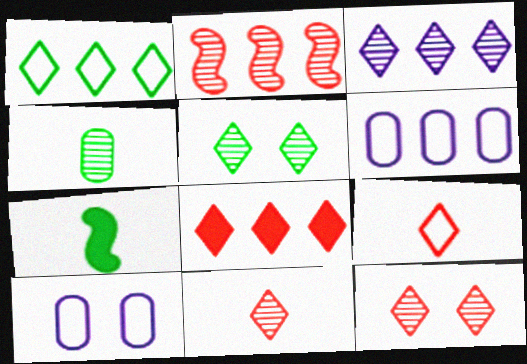[[1, 3, 8], 
[3, 5, 11], 
[6, 7, 12], 
[8, 9, 12]]